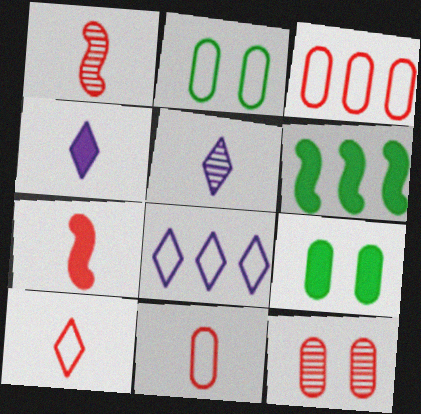[[1, 8, 9]]